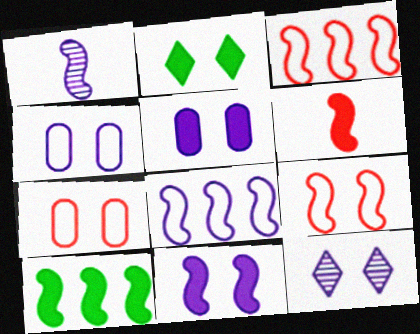[[1, 8, 11], 
[1, 9, 10], 
[4, 11, 12], 
[6, 10, 11]]